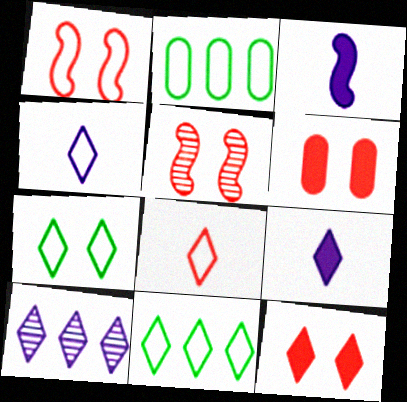[[1, 2, 4], 
[2, 5, 9]]